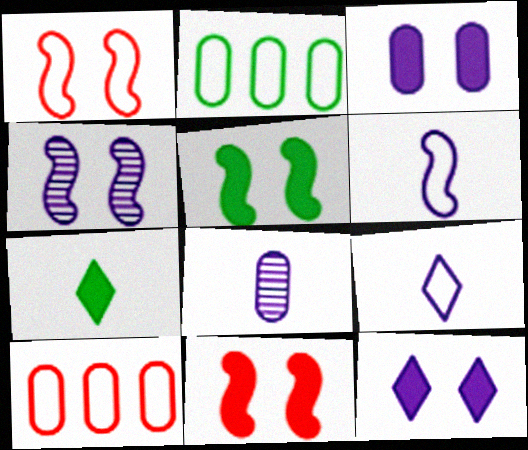[[1, 2, 9], 
[1, 4, 5], 
[4, 7, 10]]